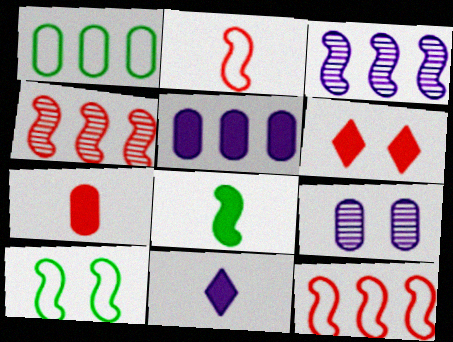[[1, 7, 9], 
[5, 6, 8], 
[6, 9, 10], 
[7, 8, 11]]